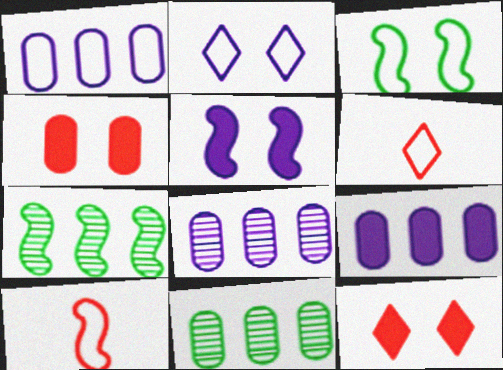[[1, 3, 6], 
[1, 8, 9], 
[5, 6, 11], 
[5, 7, 10]]